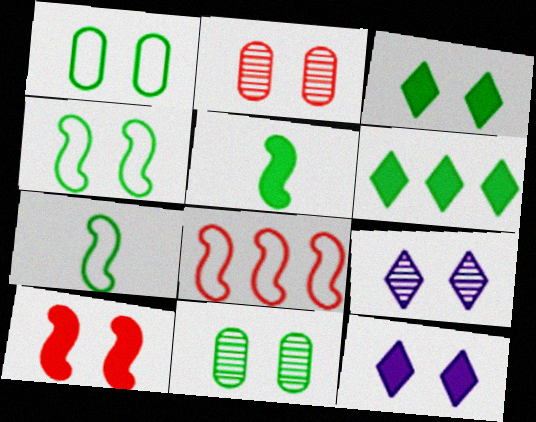[[1, 9, 10], 
[2, 4, 12], 
[3, 4, 11], 
[6, 7, 11]]